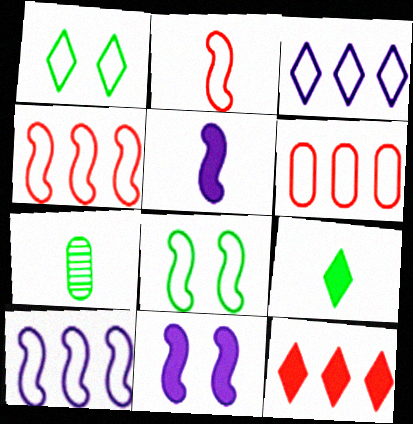[[2, 8, 10]]